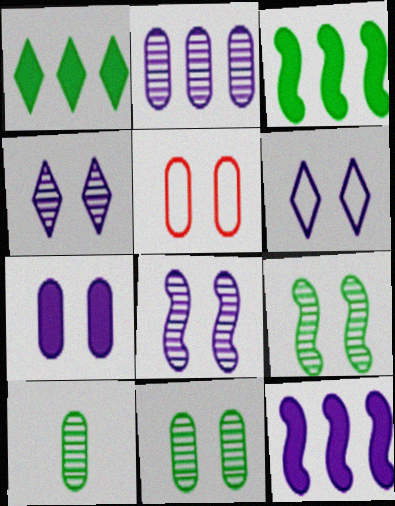[[5, 7, 11], 
[6, 7, 8]]